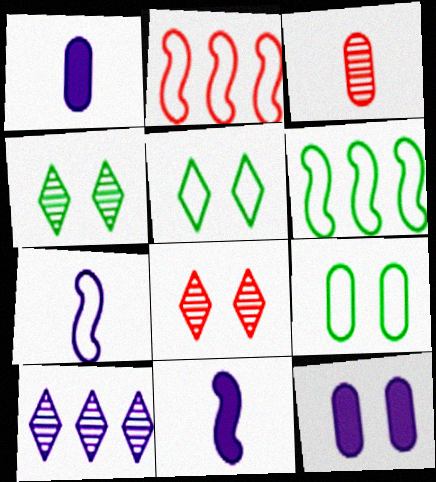[[1, 2, 4], 
[1, 6, 8], 
[7, 10, 12]]